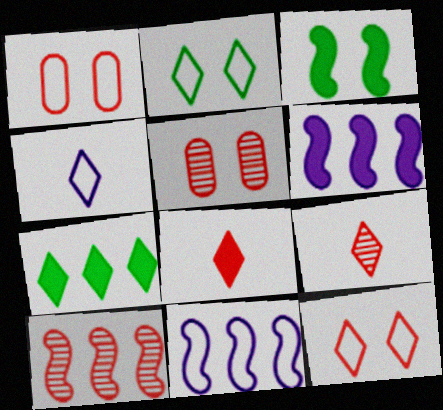[[1, 8, 10], 
[5, 9, 10]]